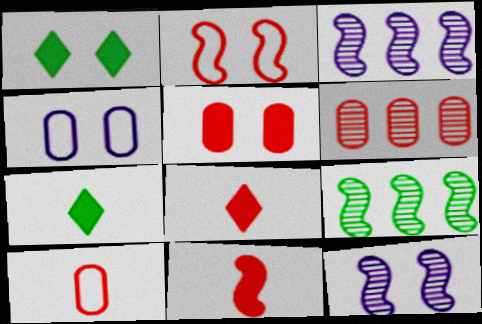[[1, 3, 10], 
[2, 6, 8], 
[4, 8, 9], 
[5, 6, 10]]